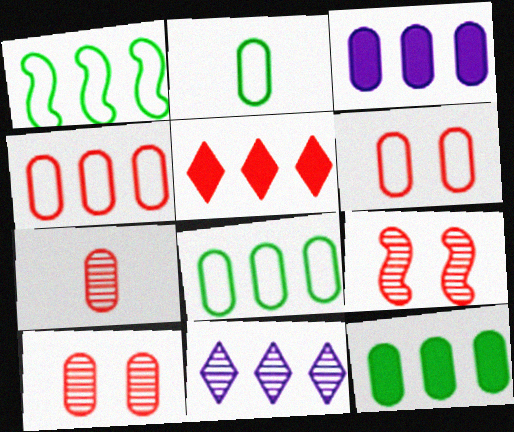[[2, 3, 10]]